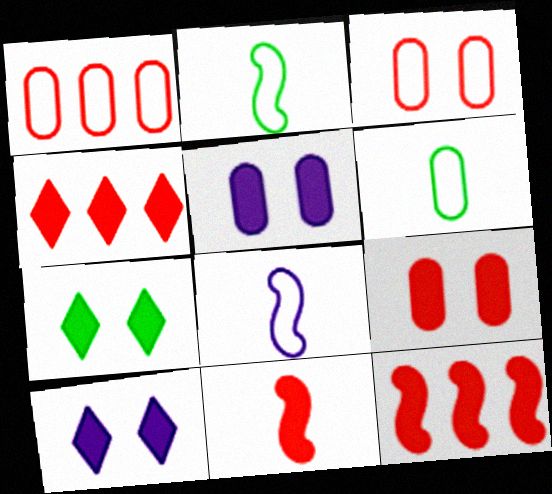[[4, 9, 11]]